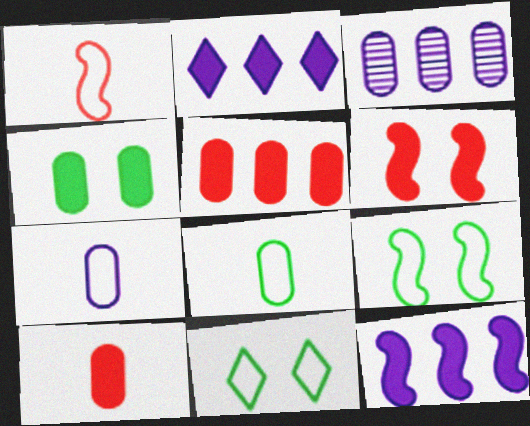[]